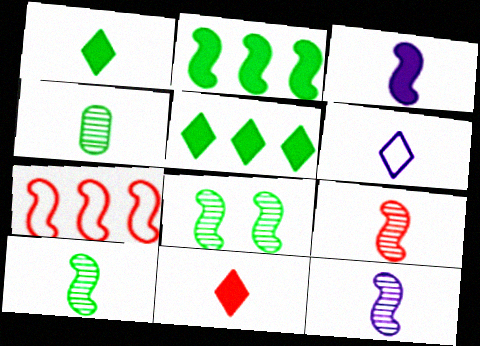[[3, 7, 8], 
[9, 10, 12]]